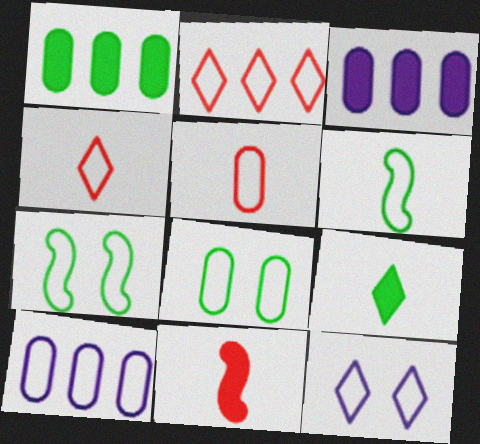[[4, 7, 10], 
[5, 8, 10]]